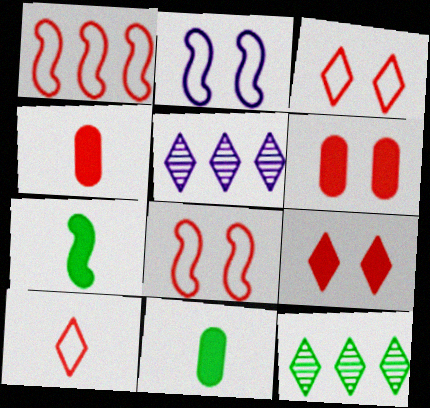[[2, 4, 12], 
[5, 8, 11]]